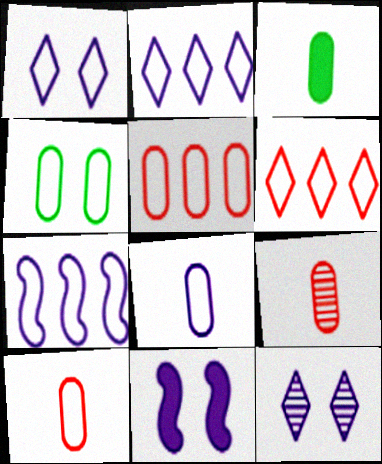[[1, 7, 8], 
[3, 8, 9], 
[4, 5, 8]]